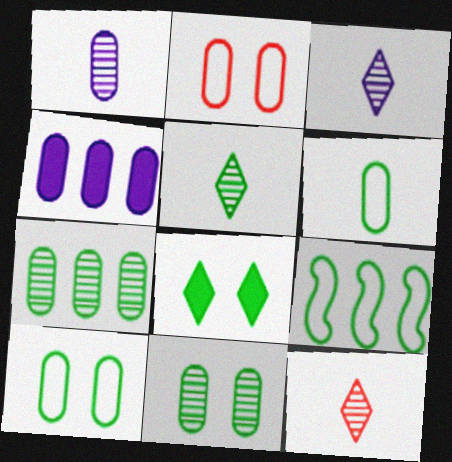[[3, 5, 12]]